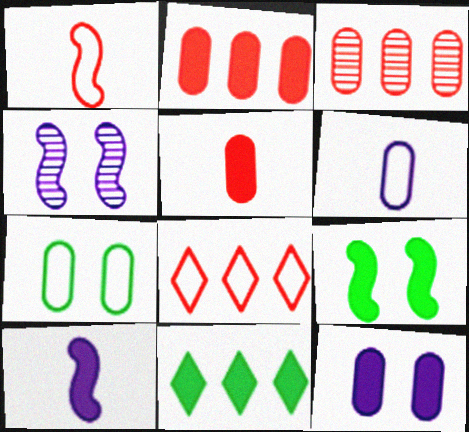[]